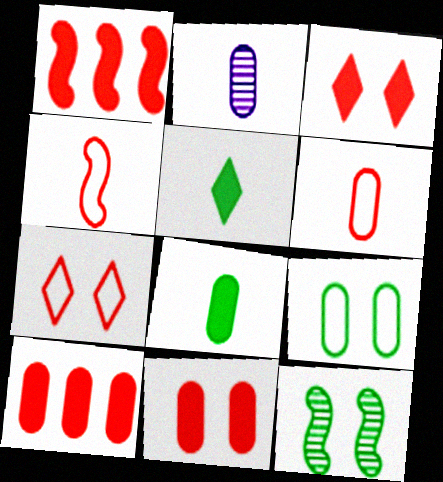[[2, 4, 5], 
[2, 6, 8], 
[2, 9, 10]]